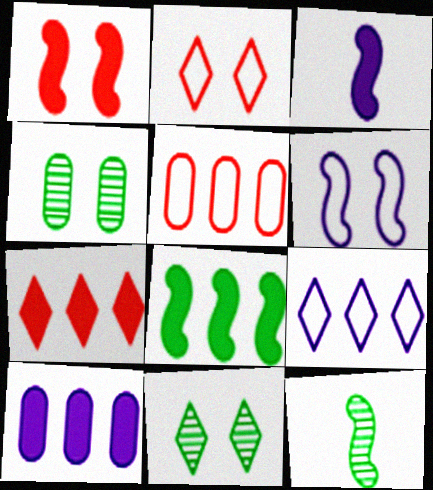[[1, 3, 8], 
[2, 10, 12], 
[3, 5, 11], 
[7, 8, 10]]